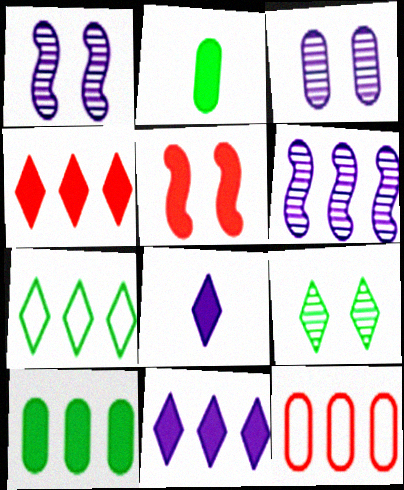[[2, 3, 12], 
[2, 5, 11], 
[5, 8, 10]]